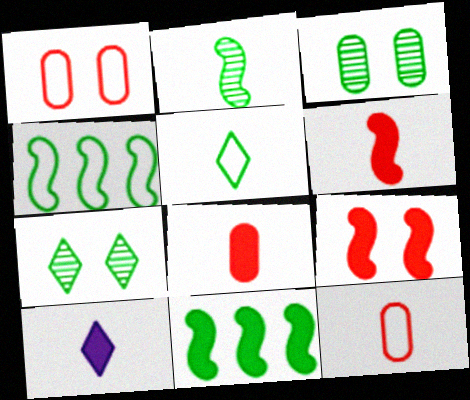[[2, 10, 12], 
[3, 5, 11]]